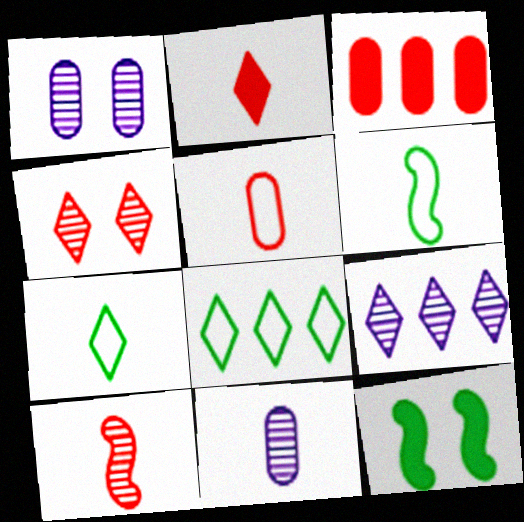[[2, 5, 10], 
[2, 6, 11], 
[5, 9, 12]]